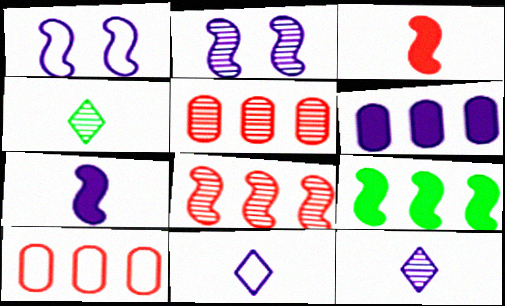[[1, 6, 12], 
[2, 4, 5], 
[2, 6, 11]]